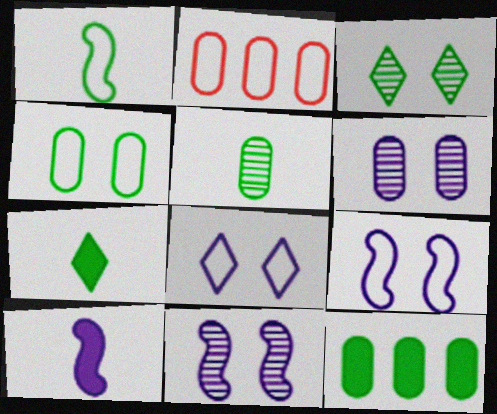[[1, 2, 8], 
[1, 3, 12], 
[1, 5, 7], 
[2, 3, 10], 
[2, 7, 11], 
[4, 5, 12]]